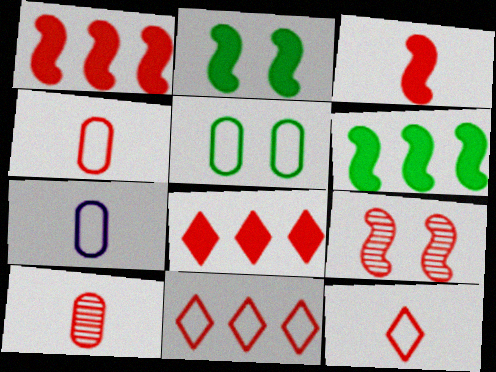[[3, 10, 12], 
[4, 8, 9]]